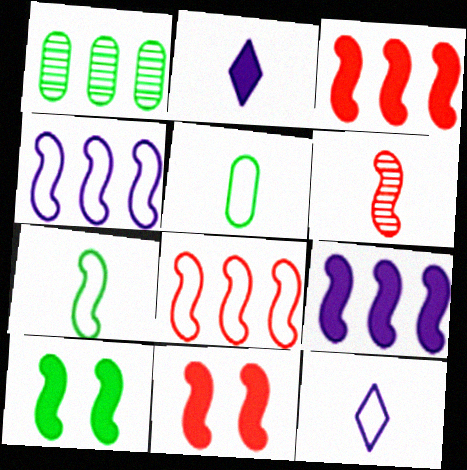[[1, 11, 12], 
[2, 5, 6], 
[4, 6, 10], 
[6, 8, 11]]